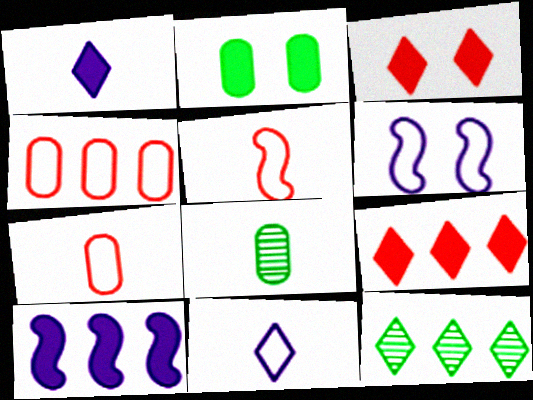[[1, 5, 8], 
[3, 11, 12], 
[4, 10, 12], 
[6, 8, 9]]